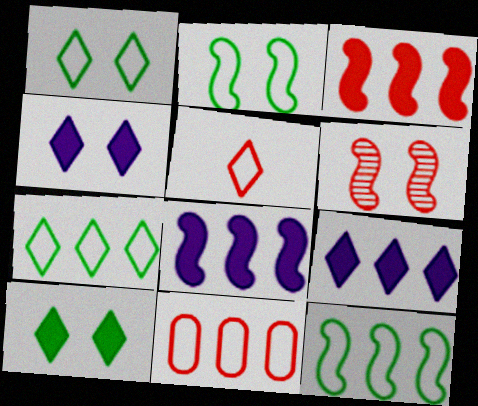[]